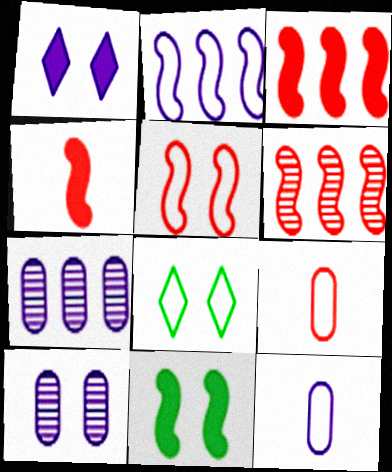[[2, 8, 9], 
[4, 5, 6], 
[4, 7, 8]]